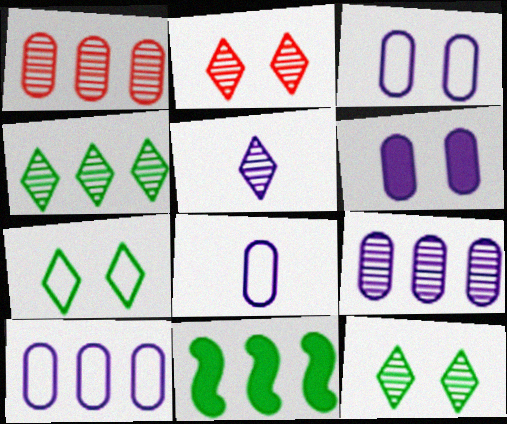[[2, 4, 5], 
[2, 8, 11], 
[3, 8, 10], 
[6, 8, 9]]